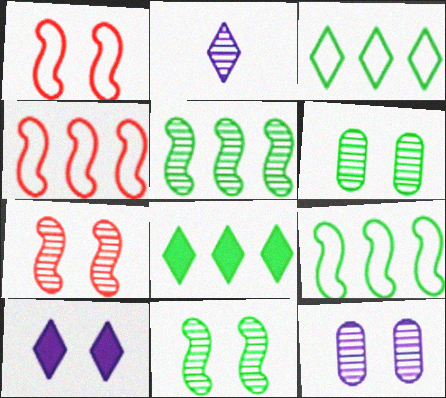[[1, 6, 10]]